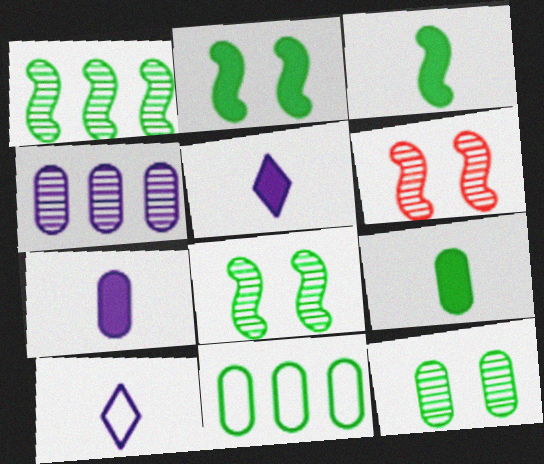[[5, 6, 11], 
[9, 11, 12]]